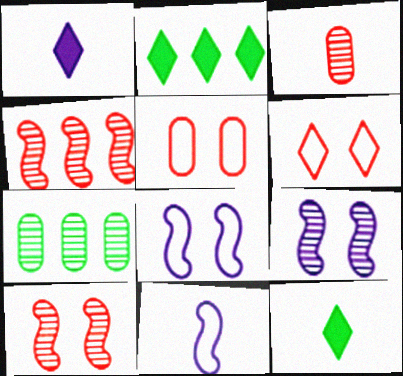[[2, 3, 8], 
[3, 11, 12]]